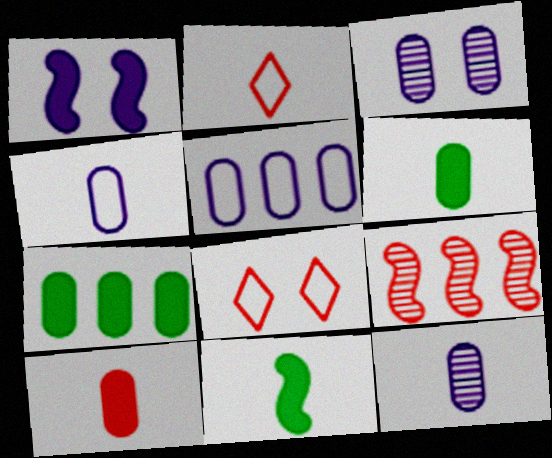[[2, 11, 12], 
[8, 9, 10]]